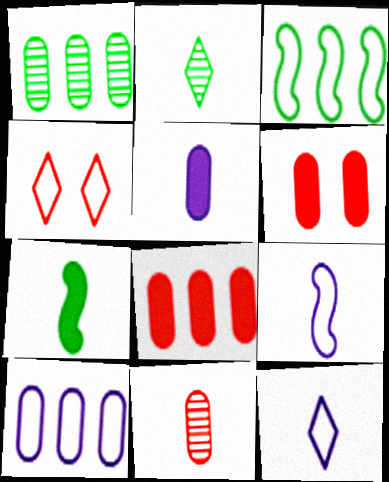[[1, 8, 10], 
[7, 11, 12]]